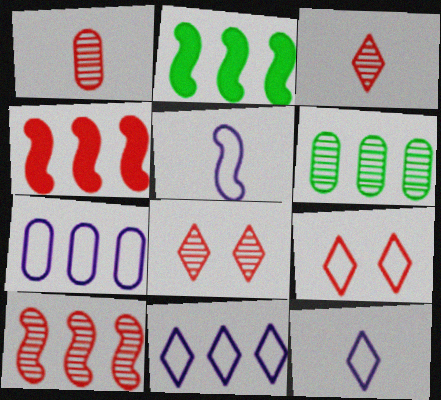[[1, 4, 9], 
[1, 8, 10], 
[4, 6, 11]]